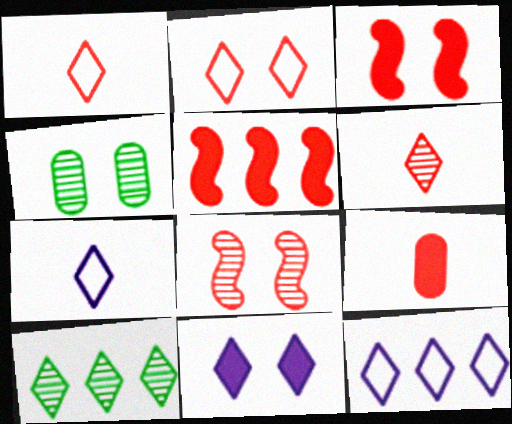[[1, 10, 11], 
[4, 5, 7]]